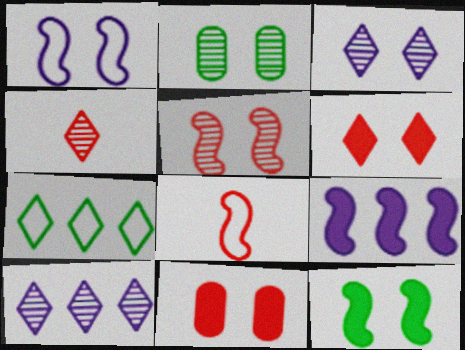[[1, 2, 6], 
[1, 5, 12], 
[2, 3, 5]]